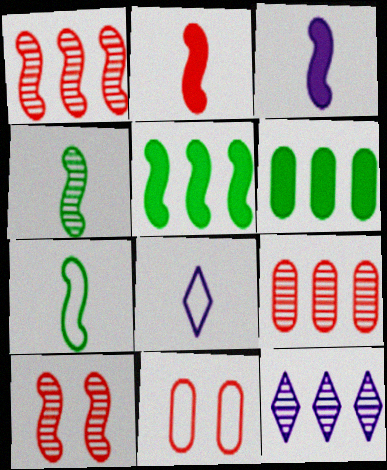[[6, 8, 10]]